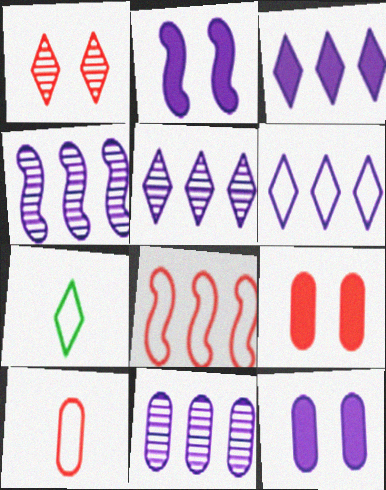[[1, 3, 7], 
[3, 5, 6], 
[4, 5, 11], 
[4, 7, 9]]